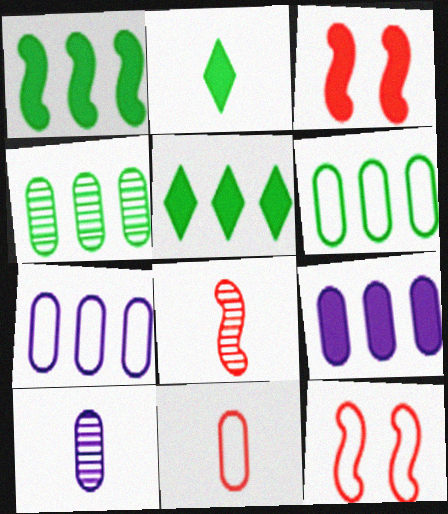[[2, 3, 9], 
[5, 10, 12]]